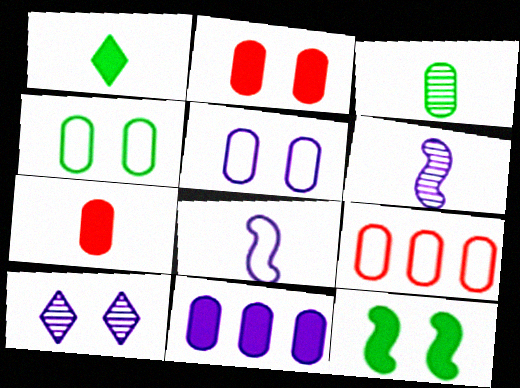[[8, 10, 11]]